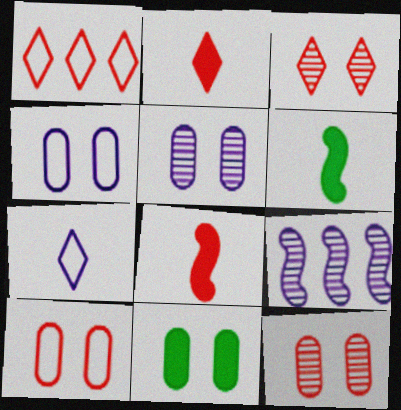[[1, 2, 3], 
[1, 5, 6], 
[1, 8, 12], 
[4, 11, 12], 
[5, 10, 11]]